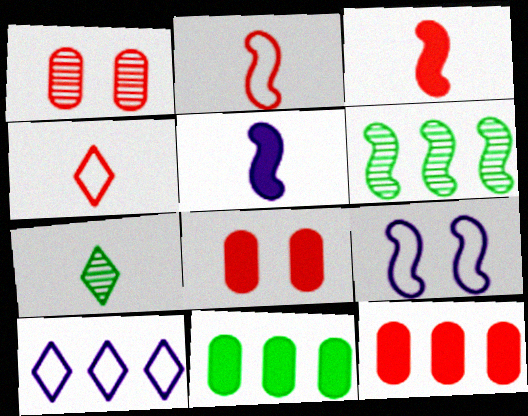[[3, 6, 9], 
[6, 10, 12], 
[7, 9, 12]]